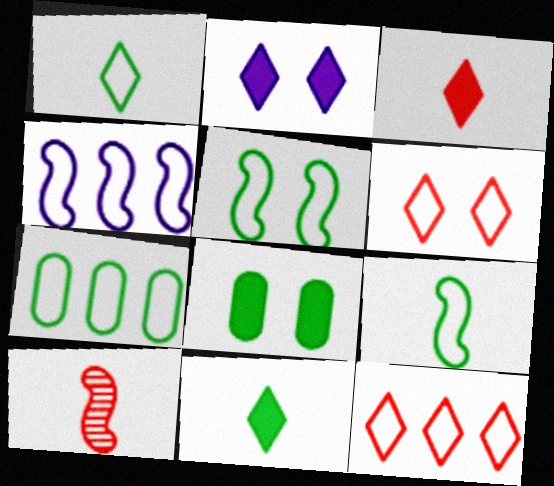[[1, 5, 7], 
[2, 7, 10], 
[4, 7, 12]]